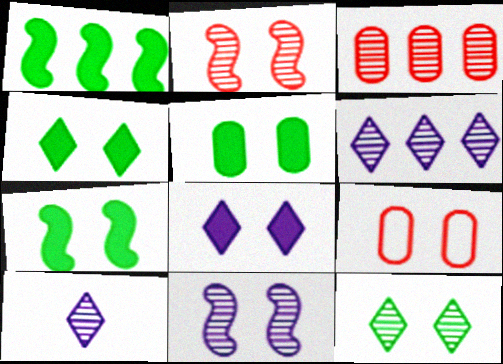[[1, 9, 10], 
[4, 5, 7], 
[4, 9, 11]]